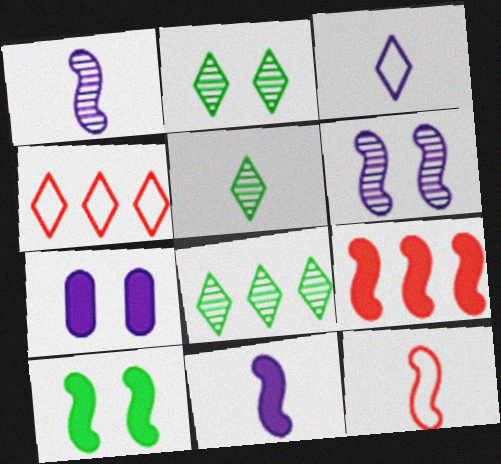[[2, 5, 8], 
[7, 8, 12], 
[9, 10, 11]]